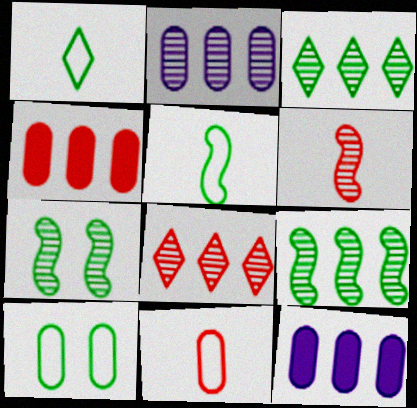[[2, 8, 9]]